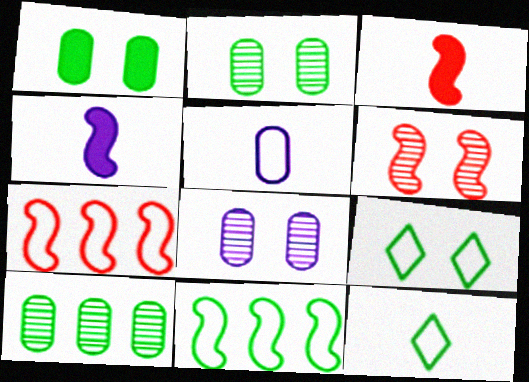[[3, 6, 7], 
[4, 6, 11], 
[5, 7, 9]]